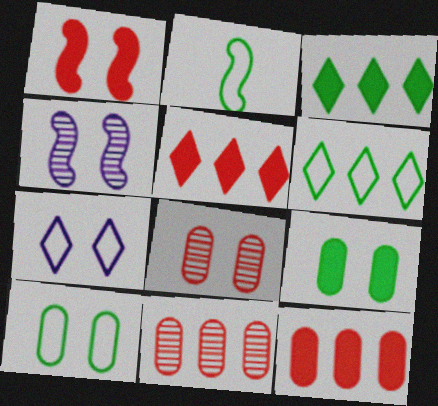[[2, 6, 10]]